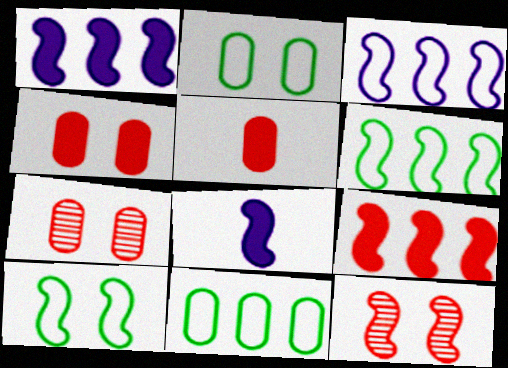[[6, 8, 12]]